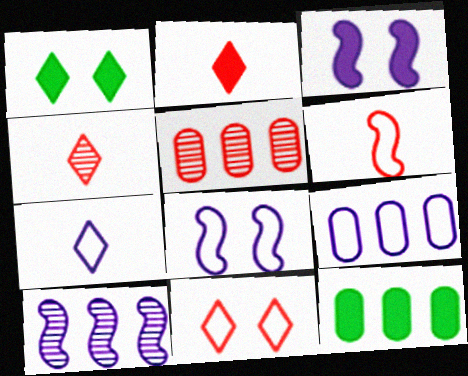[[2, 3, 12], 
[4, 8, 12], 
[5, 9, 12], 
[7, 8, 9]]